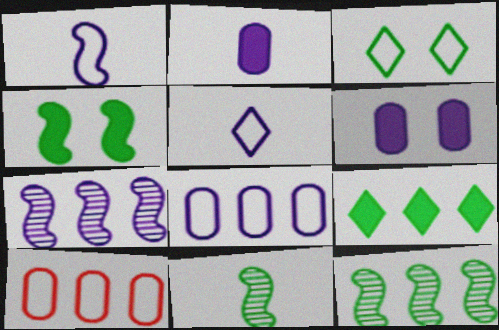[[1, 3, 10], 
[5, 6, 7], 
[7, 9, 10]]